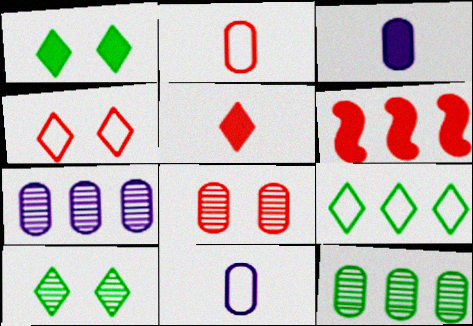[[1, 3, 6], 
[6, 7, 9], 
[6, 10, 11]]